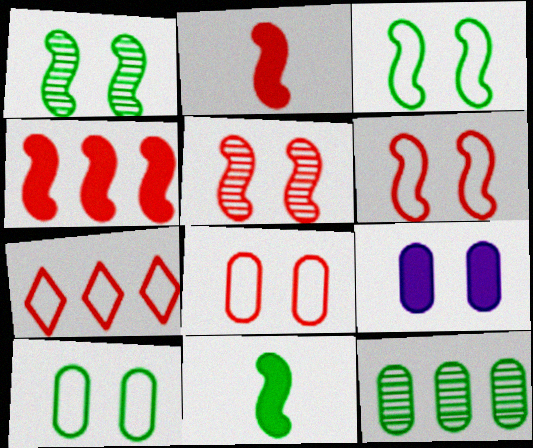[]